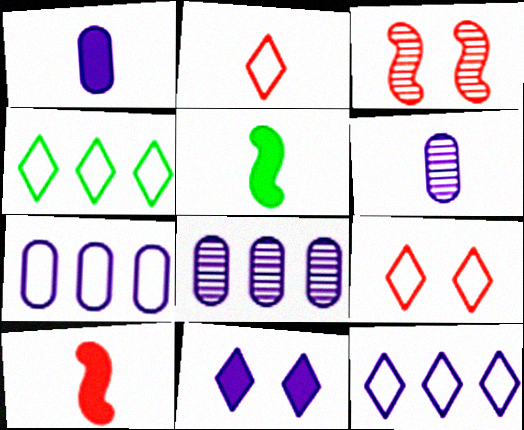[[1, 3, 4], 
[2, 5, 6], 
[5, 8, 9]]